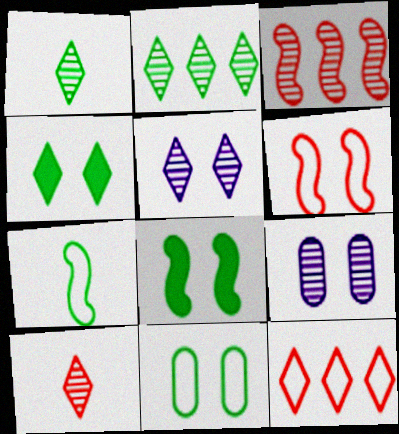[[1, 3, 9], 
[2, 5, 10], 
[4, 6, 9]]